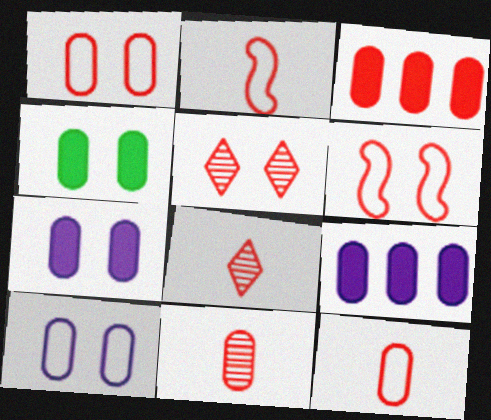[[1, 3, 11], 
[2, 3, 5], 
[3, 6, 8]]